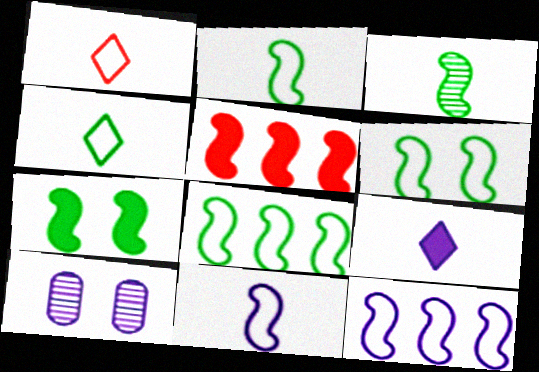[[2, 6, 8], 
[3, 7, 8], 
[4, 5, 10], 
[9, 10, 12]]